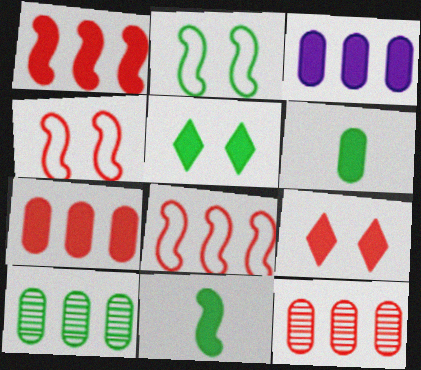[[3, 9, 11]]